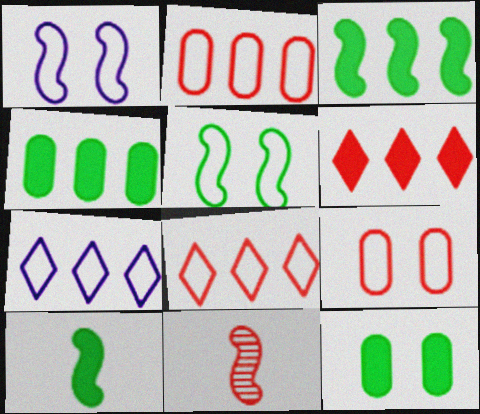[[1, 3, 11], 
[6, 9, 11], 
[7, 11, 12]]